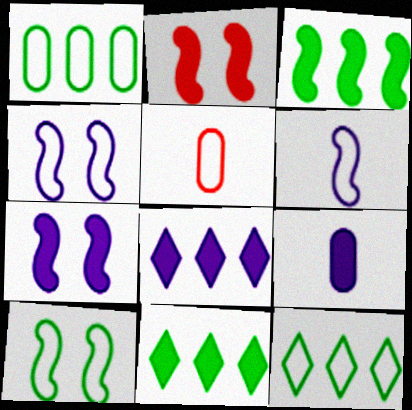[[2, 9, 11], 
[4, 5, 12], 
[7, 8, 9]]